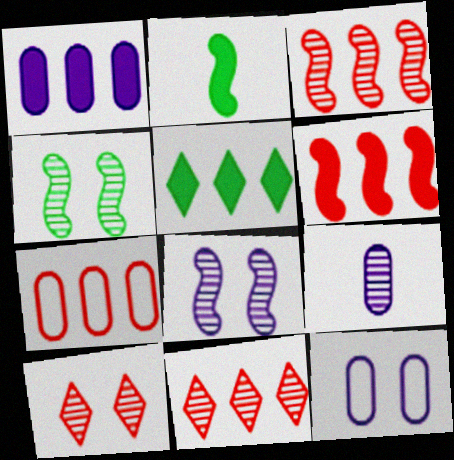[[1, 5, 6], 
[1, 9, 12], 
[2, 11, 12], 
[4, 9, 11], 
[6, 7, 11]]